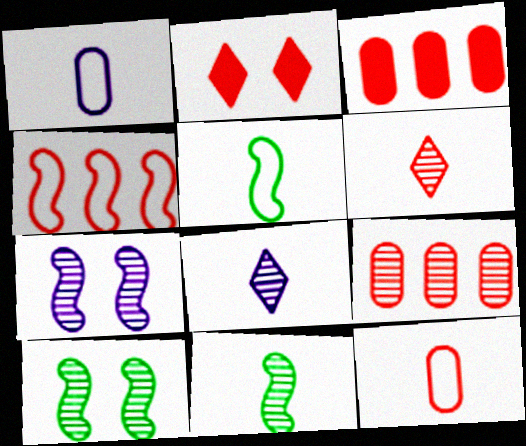[[8, 9, 10]]